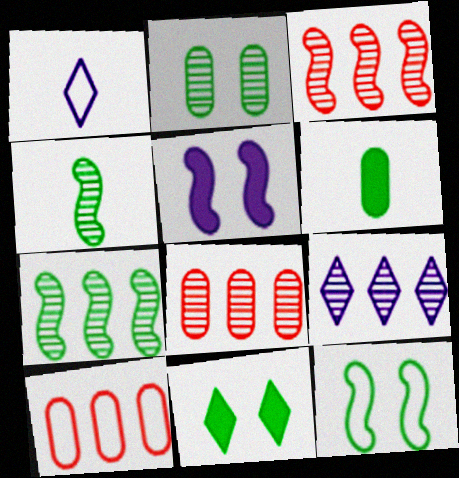[[1, 10, 12], 
[2, 11, 12], 
[7, 8, 9]]